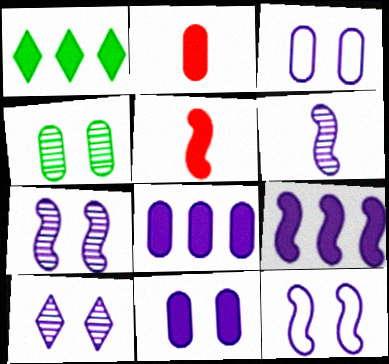[[1, 5, 11], 
[6, 9, 12], 
[10, 11, 12]]